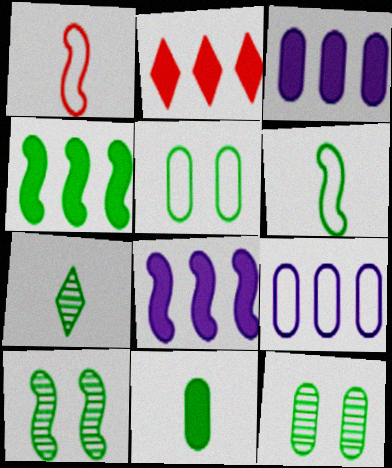[[1, 8, 10], 
[2, 3, 4], 
[4, 5, 7], 
[4, 6, 10], 
[6, 7, 11]]